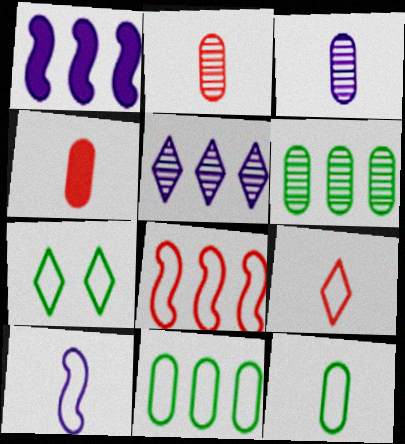[[1, 2, 7], 
[3, 4, 12], 
[9, 10, 12]]